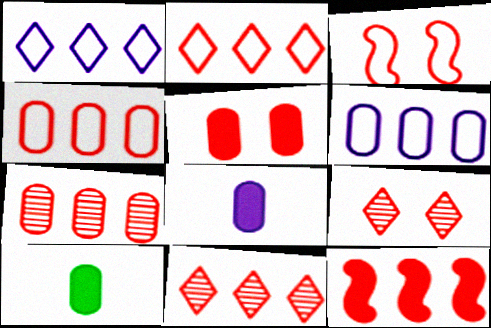[[2, 7, 12], 
[3, 5, 9], 
[4, 11, 12]]